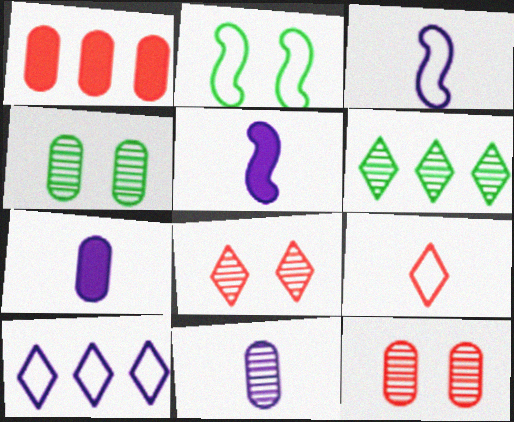[]